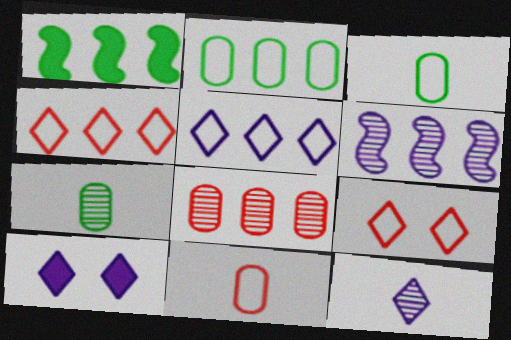[[1, 5, 8], 
[5, 10, 12]]